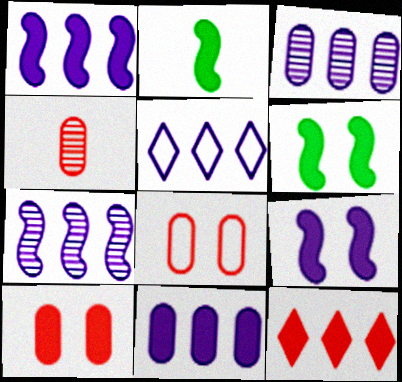[[1, 3, 5], 
[4, 5, 6], 
[5, 7, 11]]